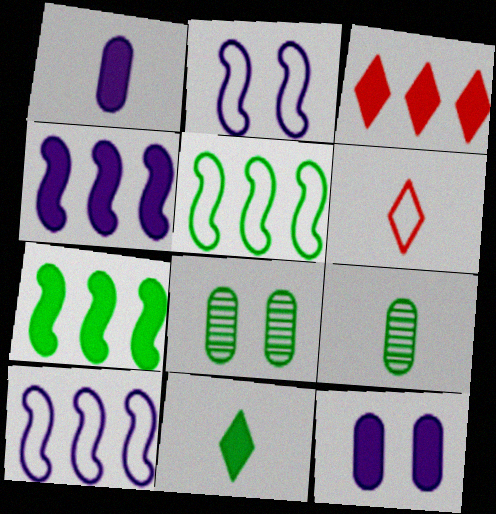[[2, 3, 9], 
[4, 6, 8], 
[5, 8, 11]]